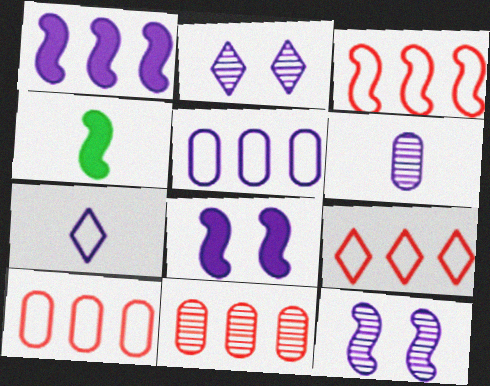[[2, 4, 10], 
[3, 4, 12], 
[3, 9, 10]]